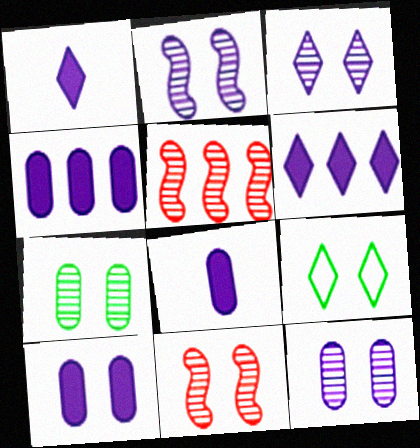[[2, 3, 12], 
[3, 7, 11], 
[4, 8, 10], 
[5, 8, 9], 
[9, 10, 11]]